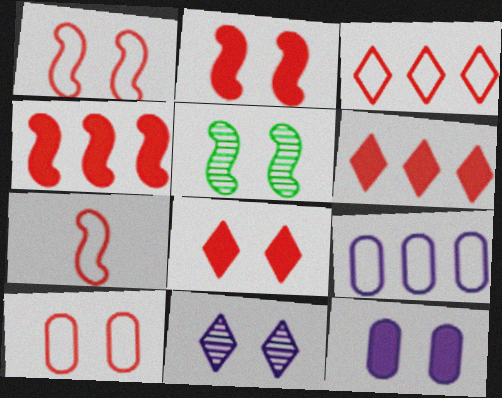[[3, 7, 10]]